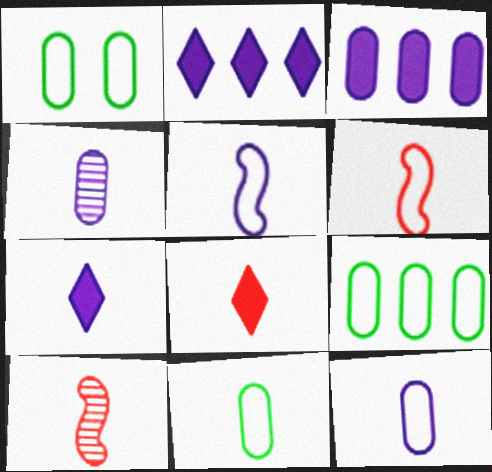[[1, 2, 10], 
[1, 9, 11], 
[4, 5, 7], 
[7, 10, 11]]